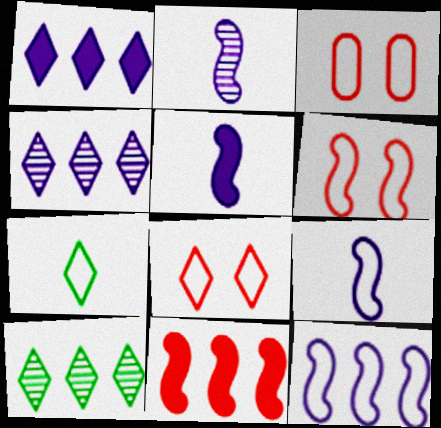[[2, 5, 9], 
[3, 5, 10], 
[3, 6, 8], 
[3, 7, 12]]